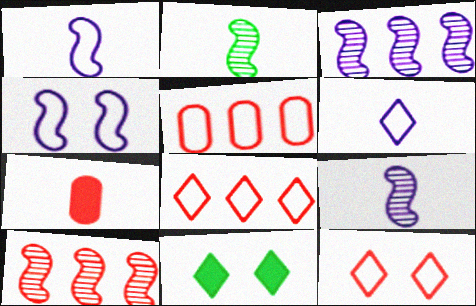[[2, 6, 7], 
[5, 9, 11], 
[7, 10, 12]]